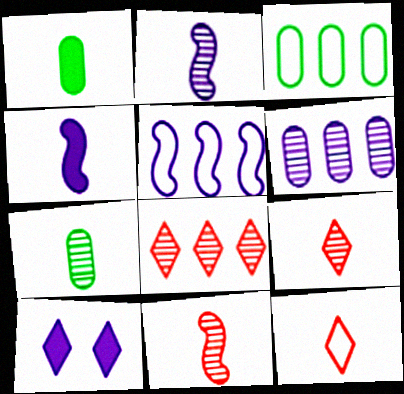[[1, 2, 12], 
[2, 7, 9], 
[3, 10, 11], 
[4, 7, 12]]